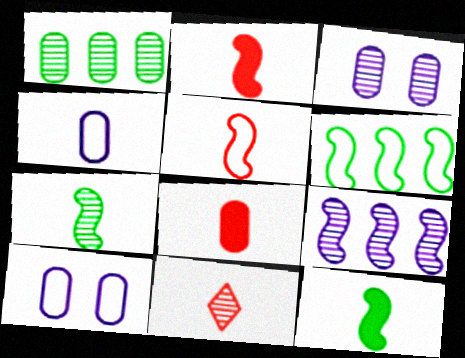[[1, 8, 10], 
[4, 11, 12], 
[5, 8, 11]]